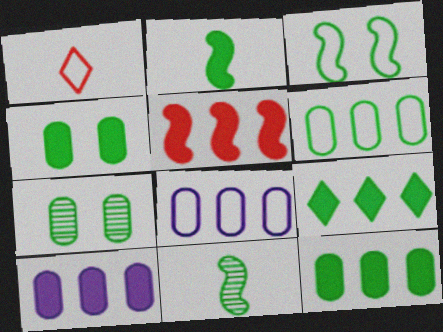[[1, 3, 8], 
[2, 4, 9], 
[5, 9, 10]]